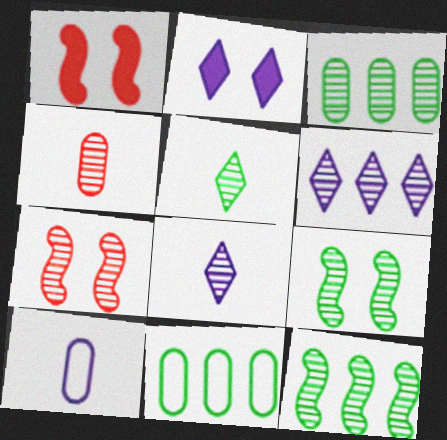[[1, 8, 11], 
[3, 5, 9], 
[3, 7, 8], 
[4, 6, 9]]